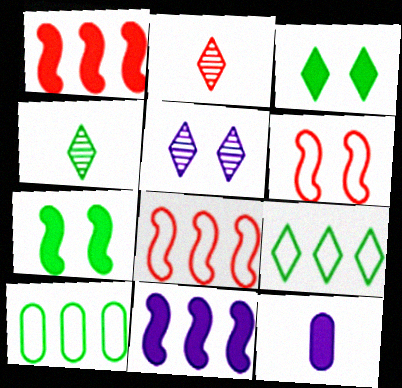[[1, 3, 12], 
[3, 4, 9], 
[4, 7, 10]]